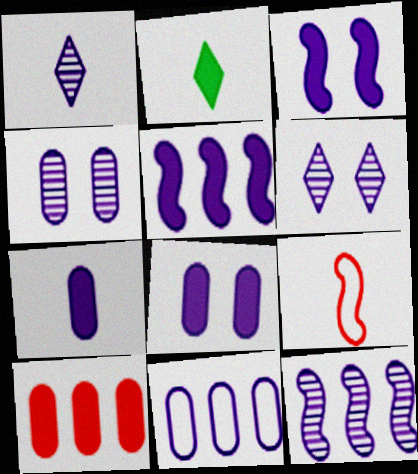[[1, 3, 11], 
[1, 4, 12], 
[2, 3, 10], 
[4, 7, 11]]